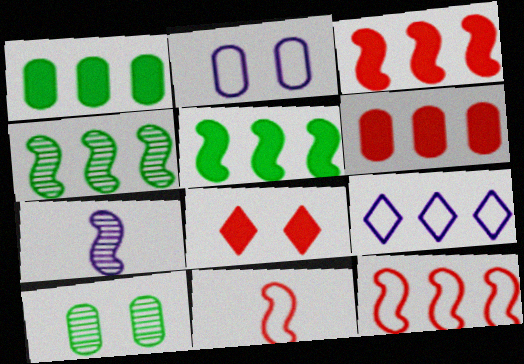[[4, 6, 9]]